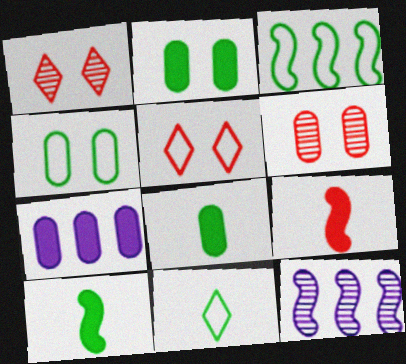[[3, 4, 11], 
[5, 8, 12]]